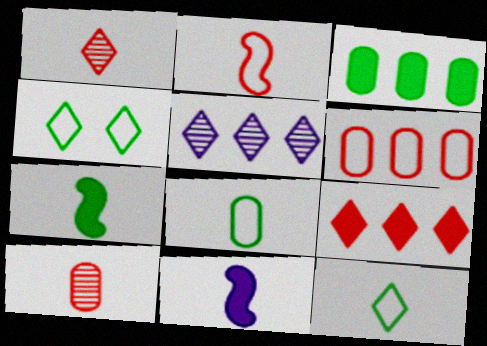[[1, 8, 11], 
[10, 11, 12]]